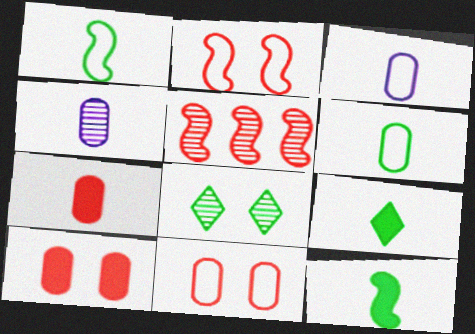[[4, 5, 8], 
[4, 6, 7]]